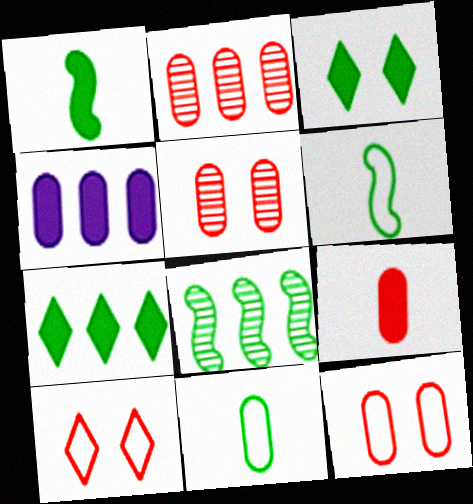[[2, 9, 12], 
[3, 8, 11], 
[4, 5, 11]]